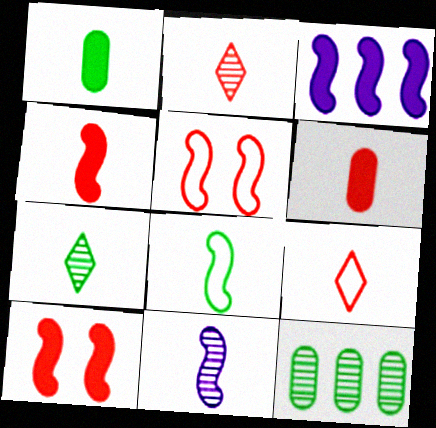[[1, 7, 8], 
[1, 9, 11], 
[4, 8, 11]]